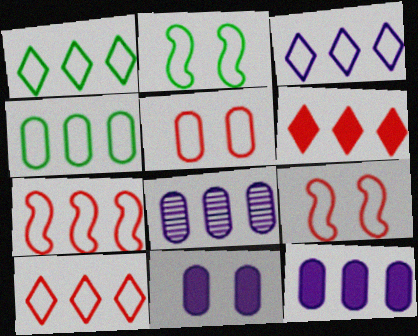[[1, 3, 10], 
[3, 4, 7]]